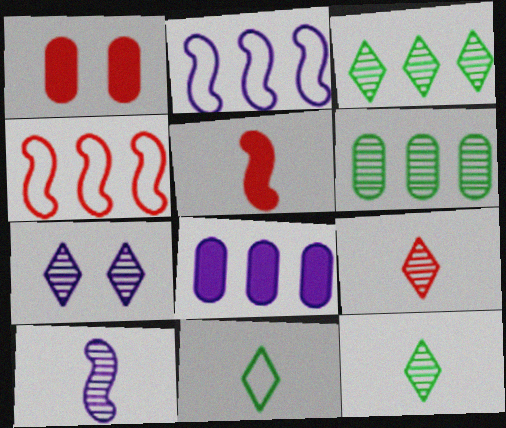[[1, 2, 12], 
[1, 4, 9], 
[3, 4, 8], 
[3, 7, 9]]